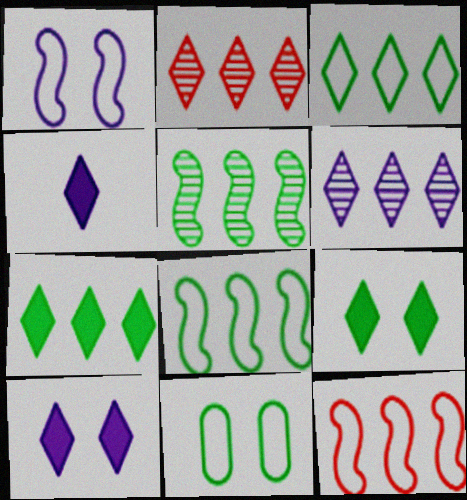[]